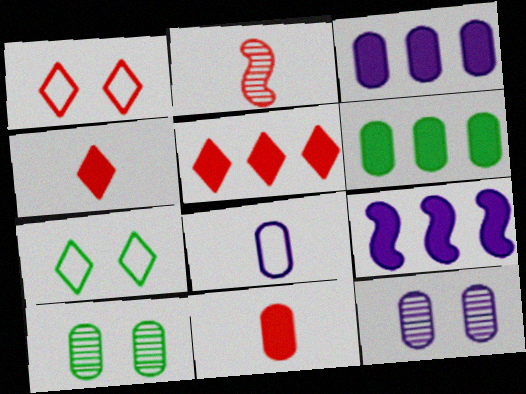[[2, 3, 7], 
[3, 8, 12], 
[5, 6, 9]]